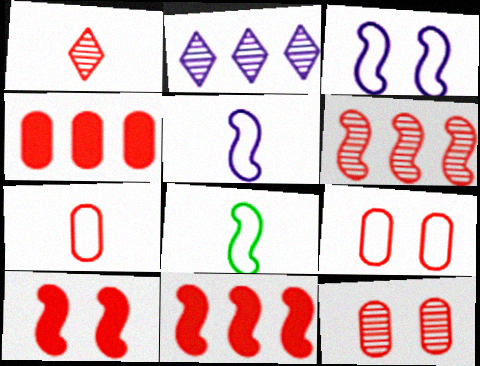[[1, 6, 12], 
[1, 9, 11], 
[4, 7, 12]]